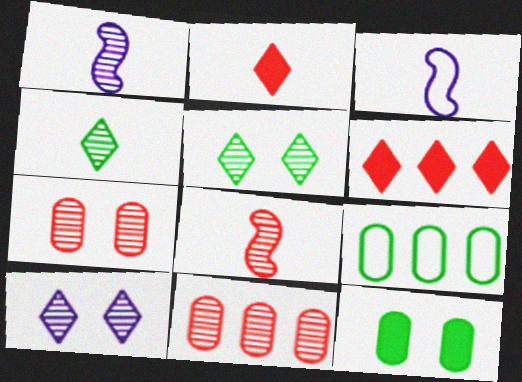[[1, 5, 11]]